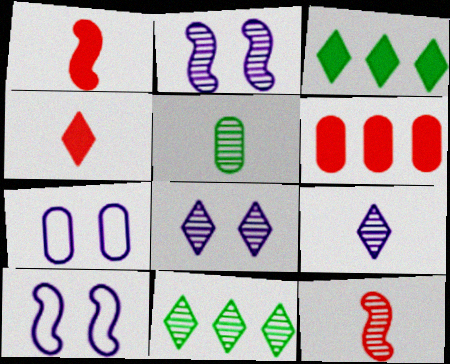[[1, 7, 11], 
[3, 7, 12], 
[5, 6, 7], 
[5, 9, 12]]